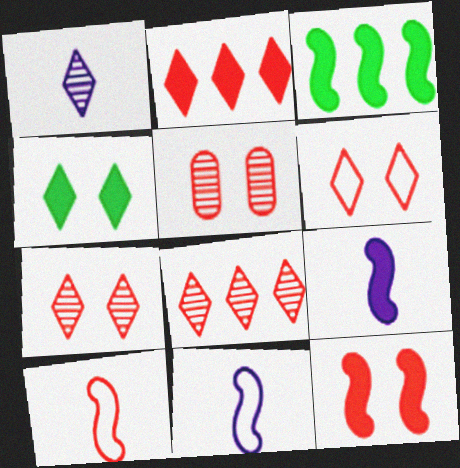[[2, 5, 10], 
[3, 9, 12], 
[5, 6, 12]]